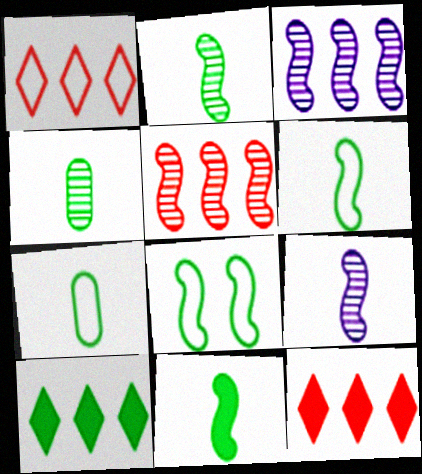[[2, 6, 11], 
[4, 8, 10]]